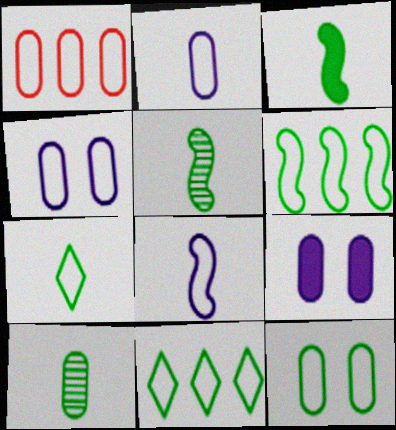[[1, 2, 12], 
[1, 9, 10], 
[3, 7, 10], 
[6, 7, 12]]